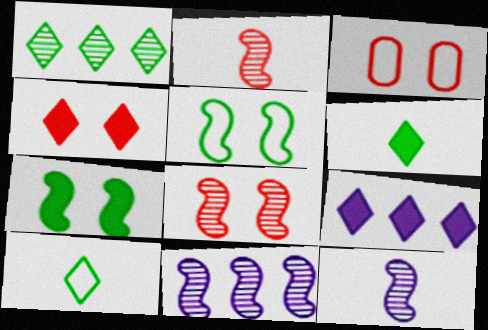[[3, 4, 8], 
[3, 6, 11], 
[4, 6, 9]]